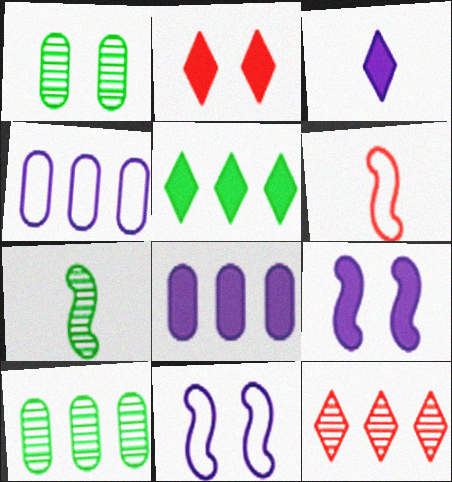[[1, 2, 11], 
[2, 3, 5], 
[2, 4, 7], 
[3, 8, 9]]